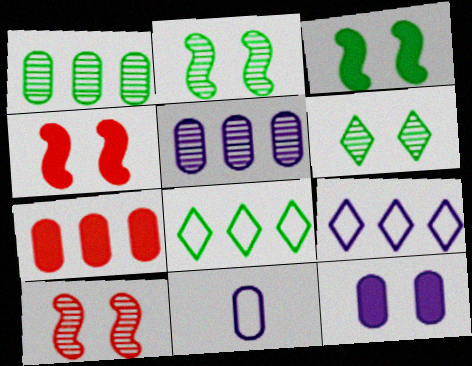[[5, 11, 12]]